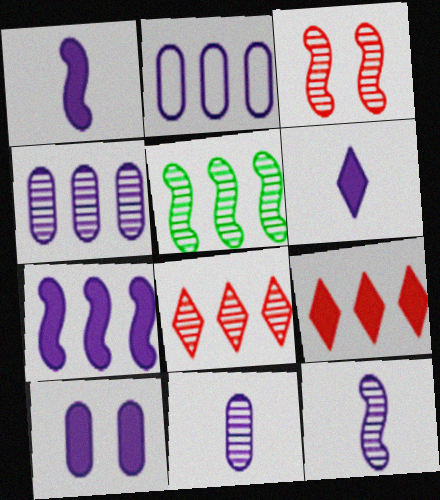[[2, 5, 9], 
[2, 10, 11], 
[3, 5, 12], 
[4, 5, 8], 
[6, 7, 10]]